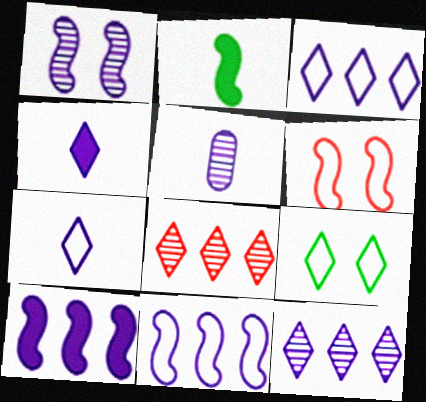[[1, 5, 12], 
[4, 8, 9]]